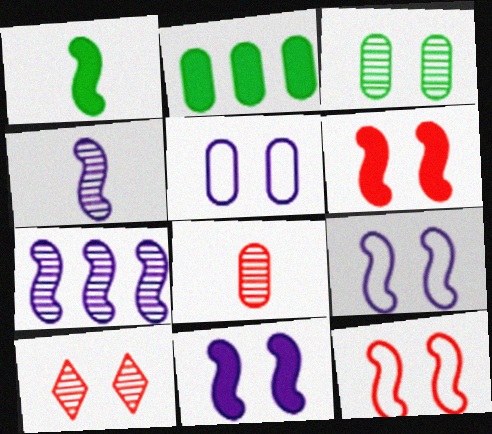[[1, 7, 12], 
[2, 5, 8]]